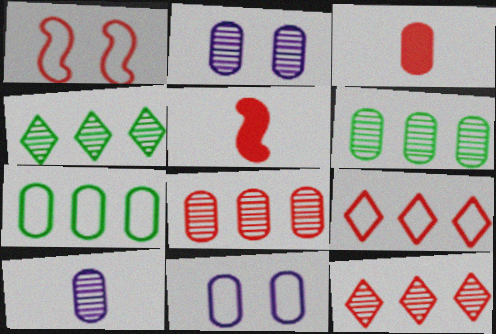[[1, 3, 12], 
[2, 3, 7], 
[3, 6, 11], 
[4, 5, 11]]